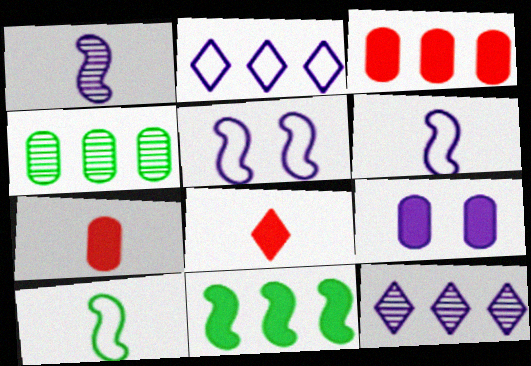[[1, 2, 9], 
[4, 5, 8], 
[6, 9, 12], 
[8, 9, 11]]